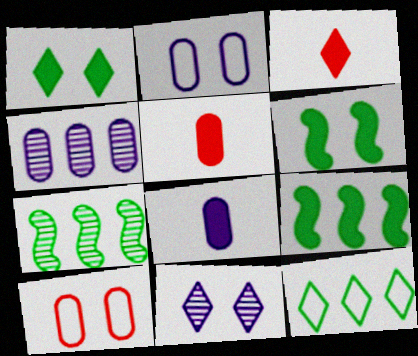[[2, 3, 7], 
[2, 4, 8], 
[3, 11, 12], 
[6, 10, 11]]